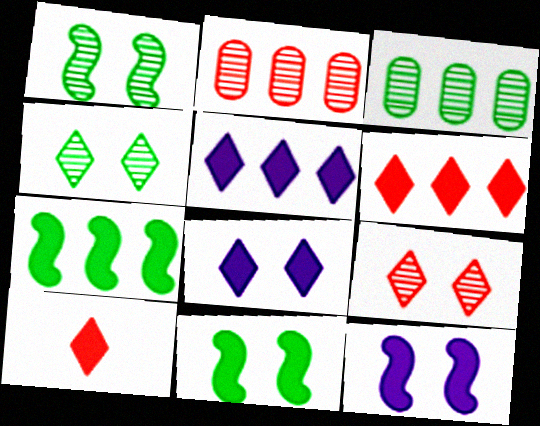[]